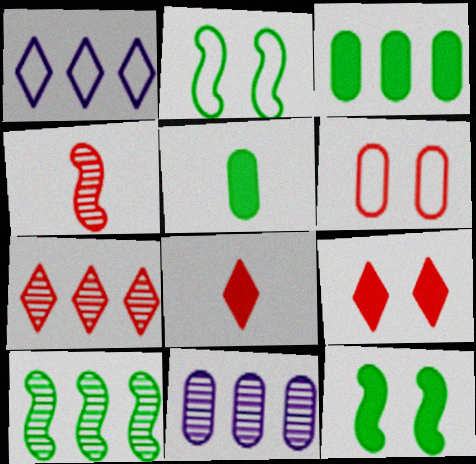[[2, 8, 11], 
[5, 6, 11], 
[7, 10, 11]]